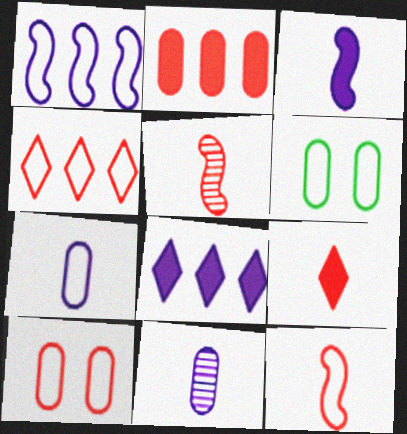[[2, 6, 11], 
[4, 10, 12], 
[5, 6, 8]]